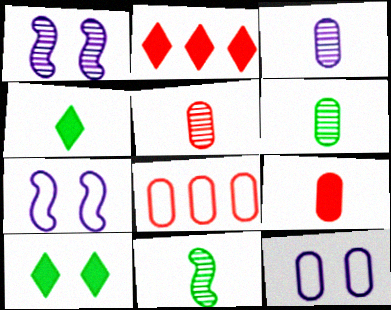[[1, 4, 8], 
[2, 6, 7], 
[2, 11, 12], 
[3, 5, 6]]